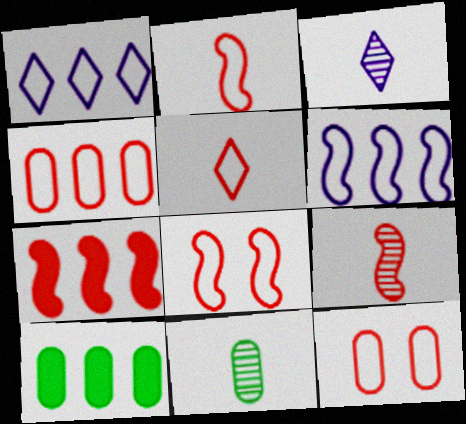[[3, 8, 10], 
[3, 9, 11], 
[4, 5, 8], 
[7, 8, 9]]